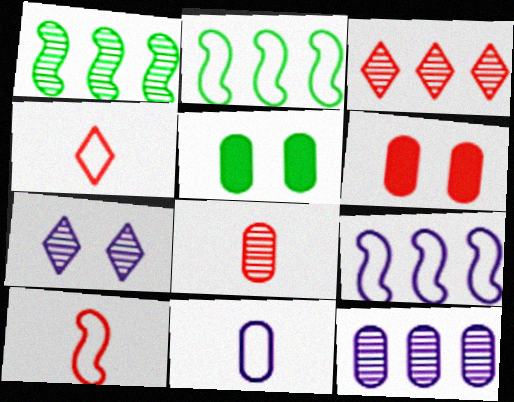[[1, 3, 12], 
[1, 7, 8], 
[3, 6, 10]]